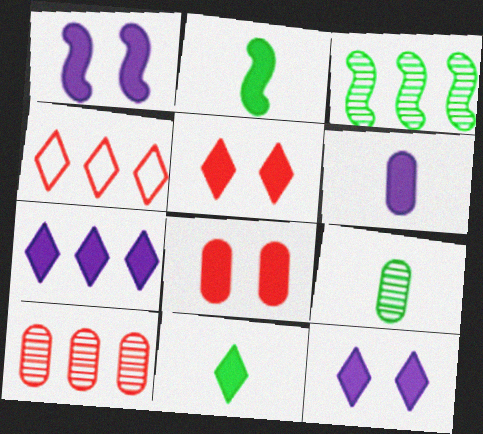[[1, 4, 9], 
[1, 6, 7], 
[2, 7, 8], 
[5, 7, 11]]